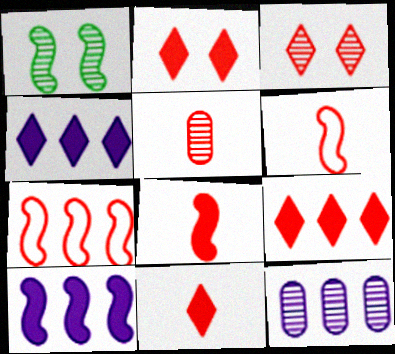[[1, 6, 10], 
[2, 5, 7], 
[2, 9, 11], 
[5, 6, 11]]